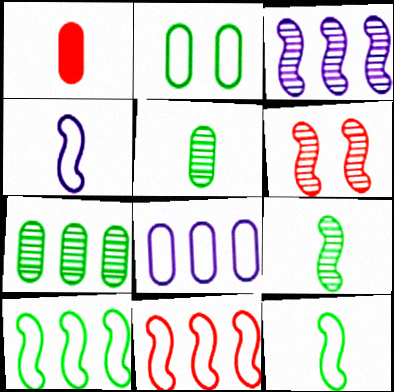[[3, 6, 9]]